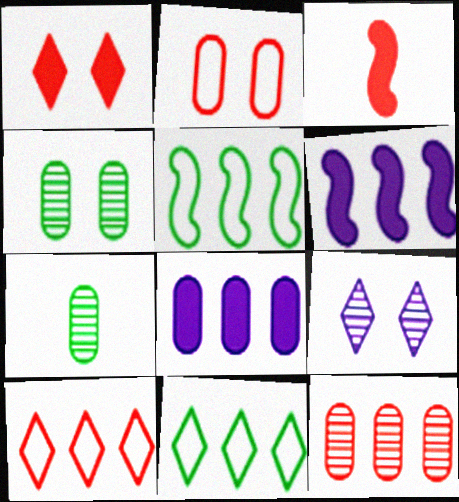[[2, 7, 8], 
[6, 11, 12]]